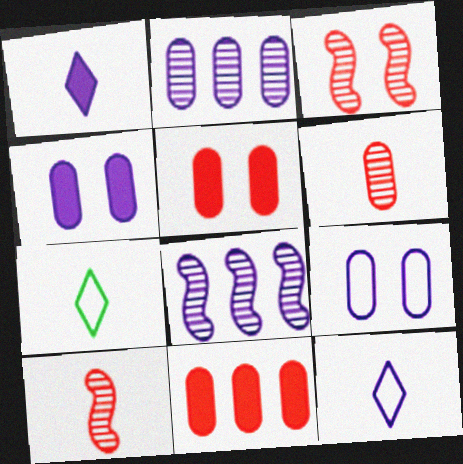[[1, 8, 9], 
[4, 8, 12], 
[5, 7, 8]]